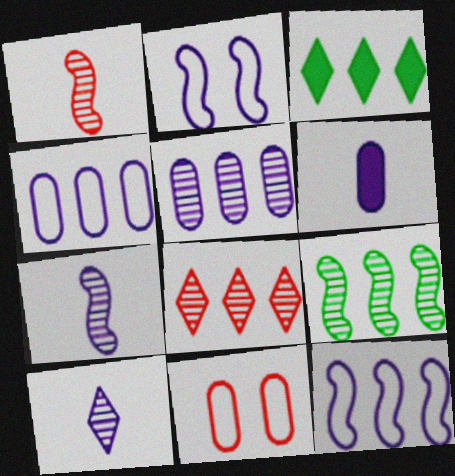[[3, 7, 11], 
[5, 8, 9]]